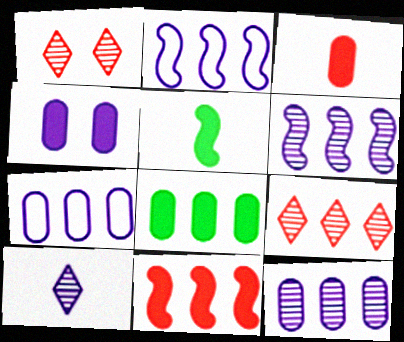[[1, 5, 7], 
[2, 4, 10], 
[2, 8, 9], 
[3, 4, 8]]